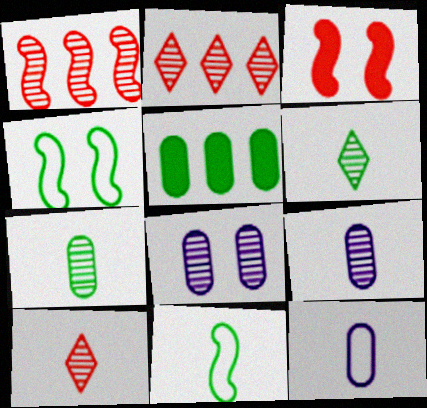[[1, 6, 8], 
[4, 5, 6]]